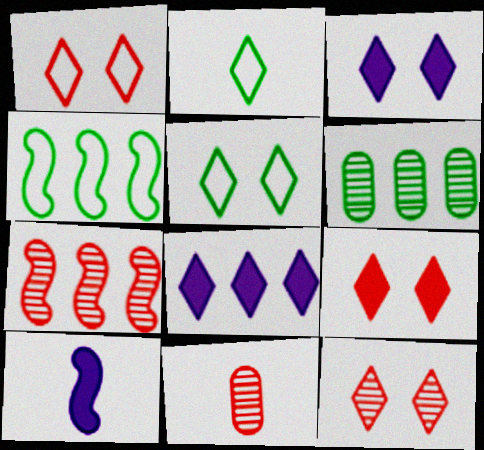[[1, 6, 10], 
[1, 9, 12], 
[2, 8, 12], 
[2, 10, 11], 
[3, 4, 11], 
[3, 5, 12], 
[7, 11, 12]]